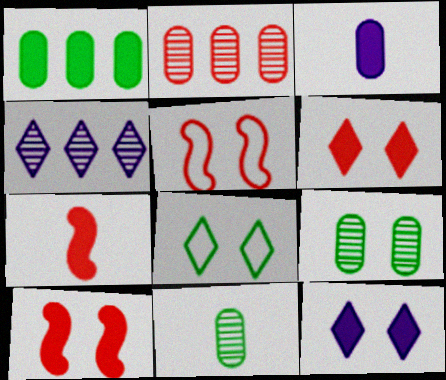[[1, 7, 12], 
[5, 9, 12]]